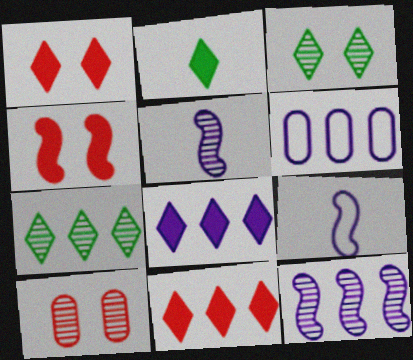[[1, 2, 8], 
[5, 7, 10], 
[6, 8, 12]]